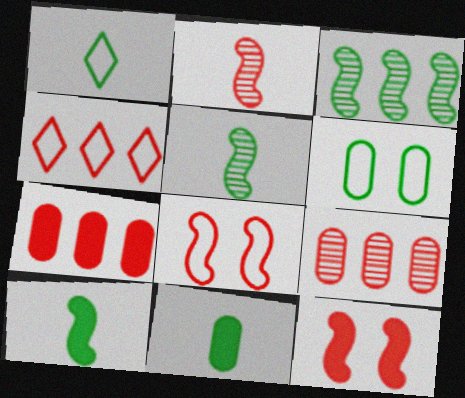[[1, 5, 11]]